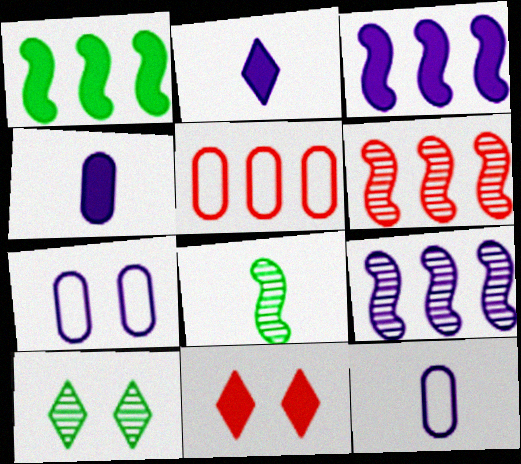[[1, 4, 11], 
[2, 7, 9]]